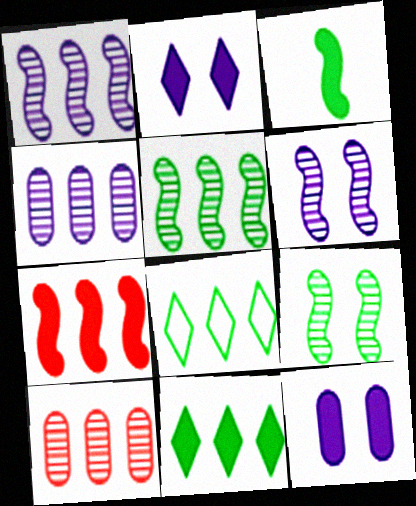[[4, 7, 8]]